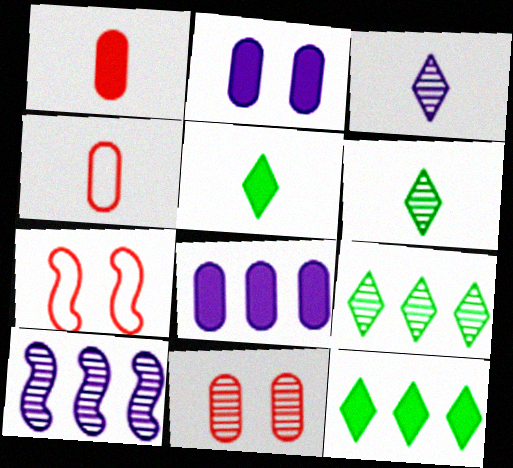[[6, 7, 8], 
[6, 10, 11]]